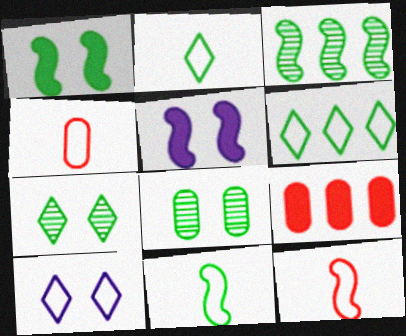[[1, 3, 11], 
[3, 5, 12]]